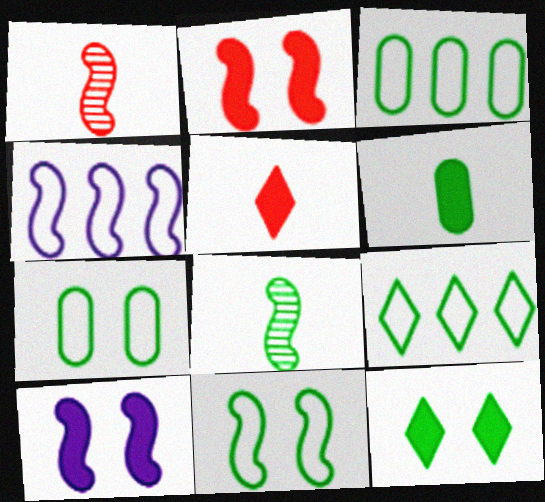[[2, 4, 8], 
[3, 8, 12]]